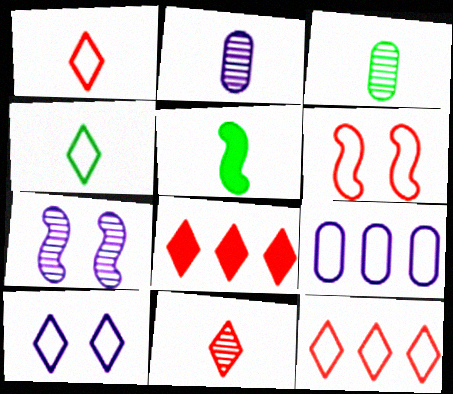[[1, 2, 5], 
[3, 4, 5], 
[4, 6, 9], 
[4, 10, 12]]